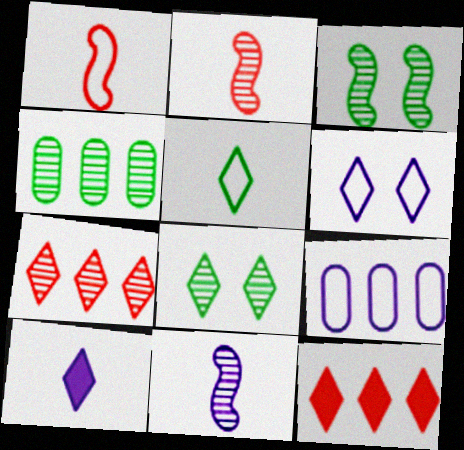[]